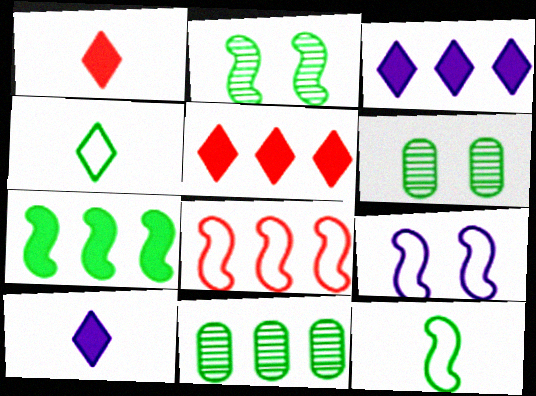[[1, 9, 11], 
[2, 7, 12], 
[3, 8, 11], 
[4, 6, 7], 
[6, 8, 10], 
[8, 9, 12]]